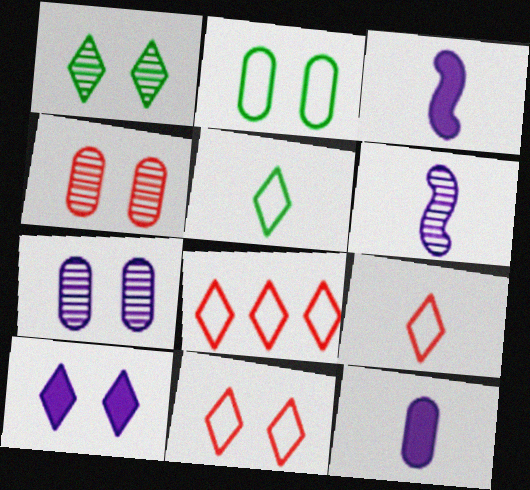[[1, 10, 11], 
[8, 9, 11]]